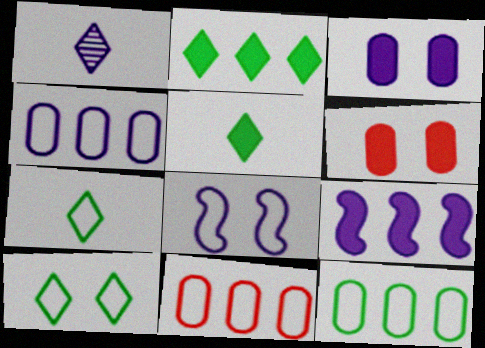[[4, 11, 12], 
[5, 6, 9], 
[7, 8, 11]]